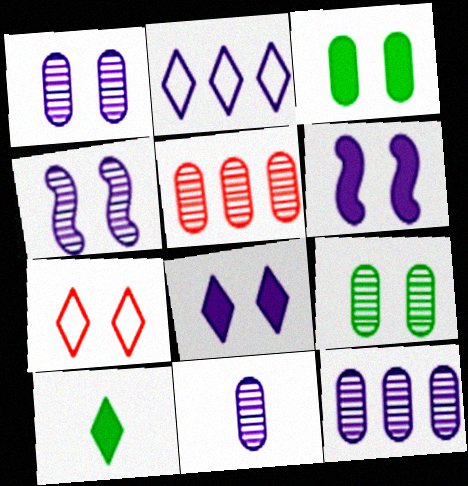[[1, 11, 12], 
[2, 6, 11], 
[3, 4, 7], 
[5, 9, 11], 
[6, 7, 9]]